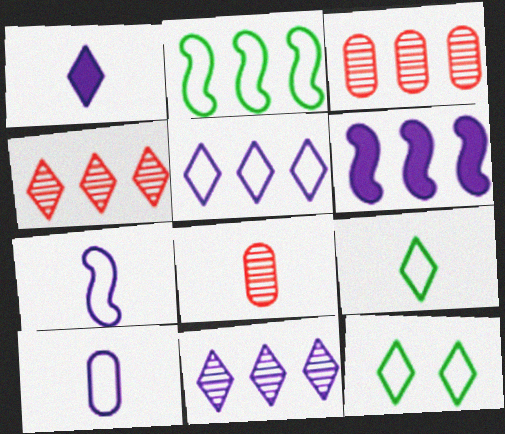[[1, 4, 12], 
[6, 8, 12]]